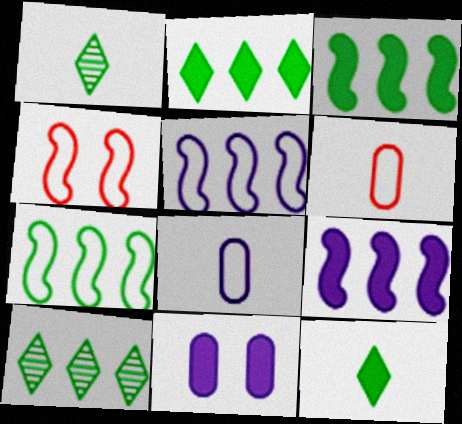[]